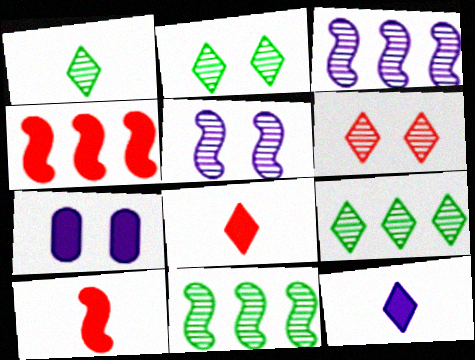[[1, 2, 9]]